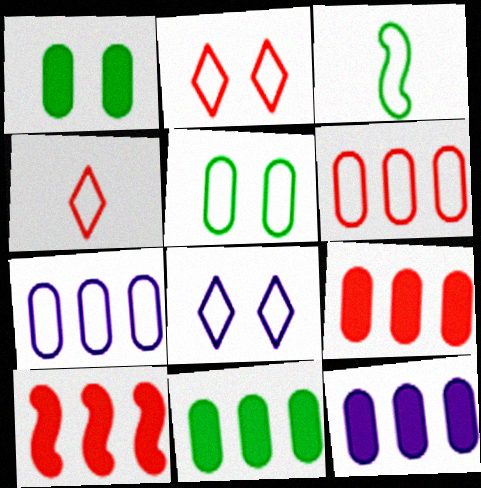[[2, 3, 7], 
[3, 6, 8], 
[9, 11, 12]]